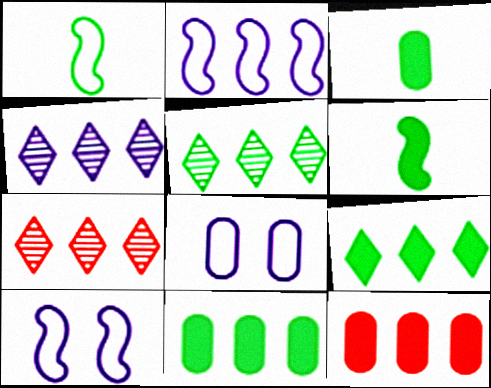[[2, 5, 12], 
[2, 7, 11], 
[3, 7, 10], 
[4, 5, 7], 
[6, 7, 8]]